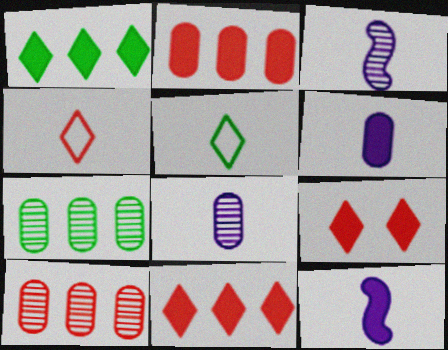[]